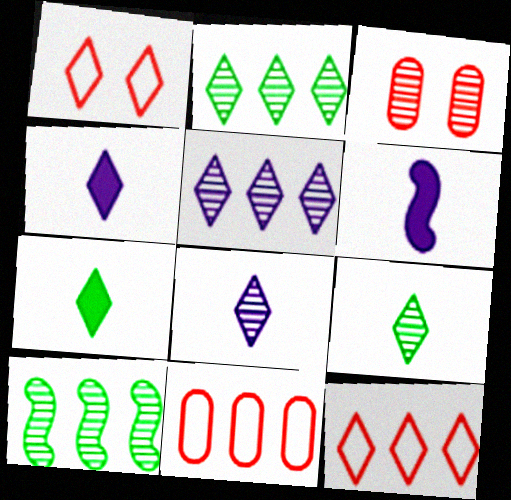[[1, 2, 4], 
[1, 5, 7], 
[3, 8, 10]]